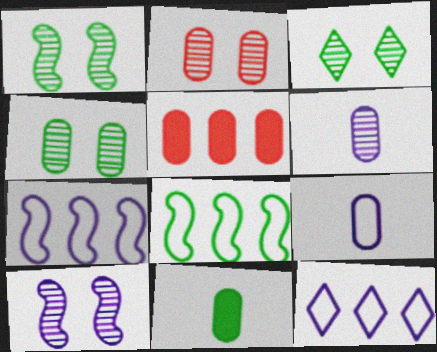[[1, 3, 4], 
[2, 3, 10], 
[3, 8, 11], 
[4, 5, 9]]